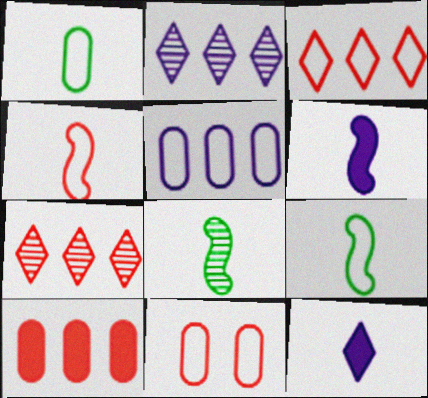[[1, 5, 11], 
[3, 4, 11], 
[4, 6, 8]]